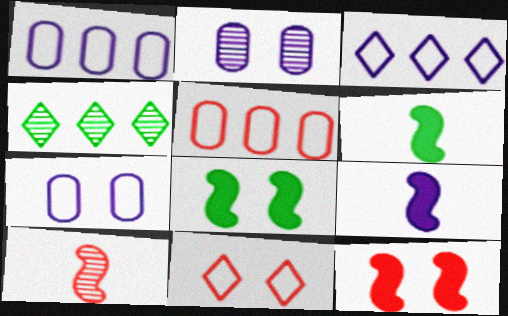[[2, 3, 9], 
[2, 4, 10], 
[2, 8, 11]]